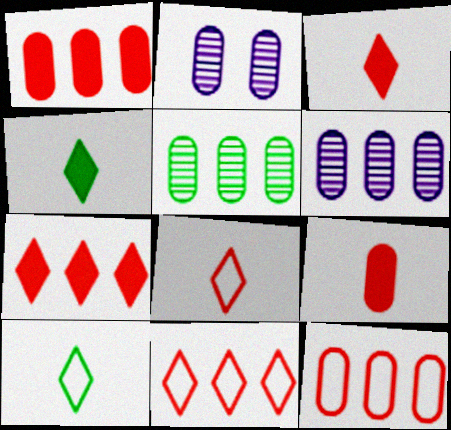[]